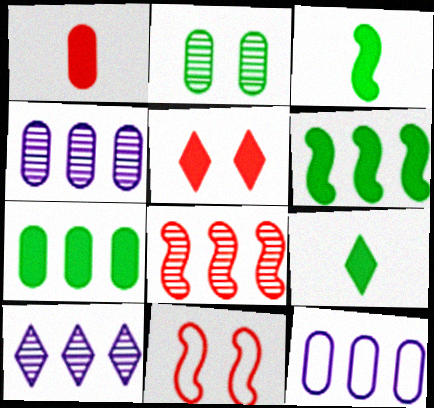[[1, 2, 12], 
[4, 9, 11]]